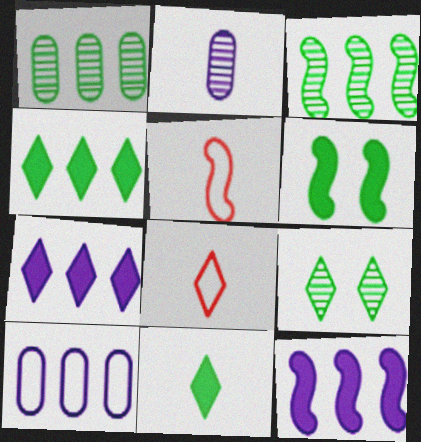[[2, 5, 11], 
[7, 8, 9]]